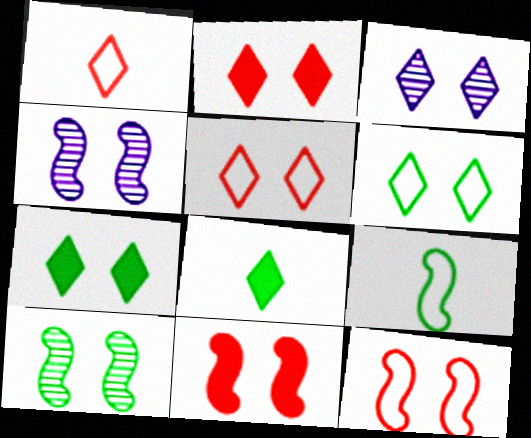[[2, 3, 6], 
[3, 5, 7]]